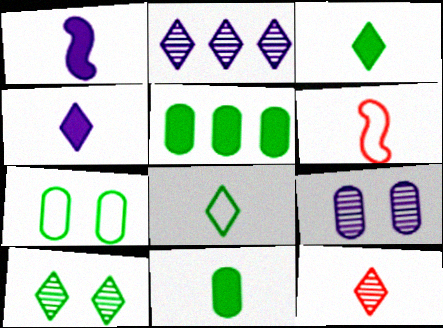[[2, 10, 12], 
[4, 8, 12]]